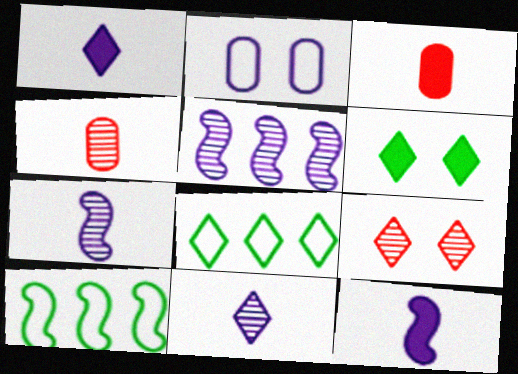[[1, 2, 5], 
[1, 8, 9]]